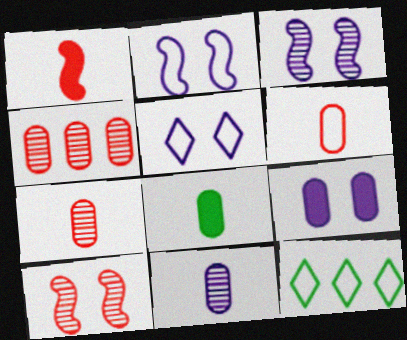[[2, 6, 12], 
[3, 5, 9], 
[6, 8, 11]]